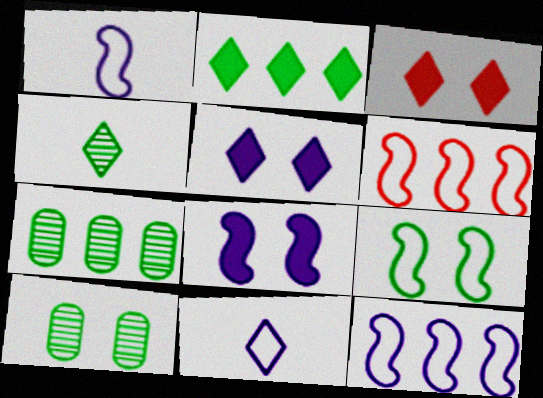[[1, 3, 7], 
[1, 6, 9]]